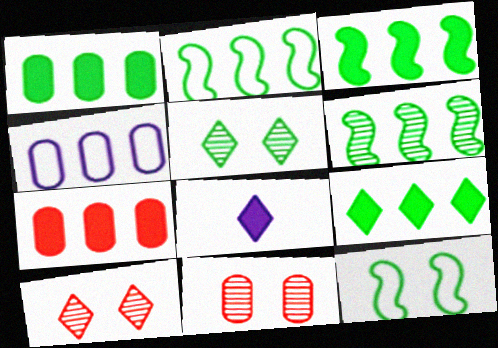[[1, 3, 9], 
[2, 3, 6], 
[2, 8, 11]]